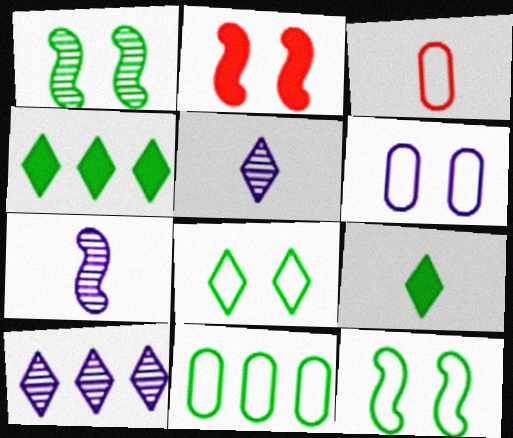[[1, 9, 11], 
[2, 5, 11], 
[3, 6, 11], 
[3, 7, 9]]